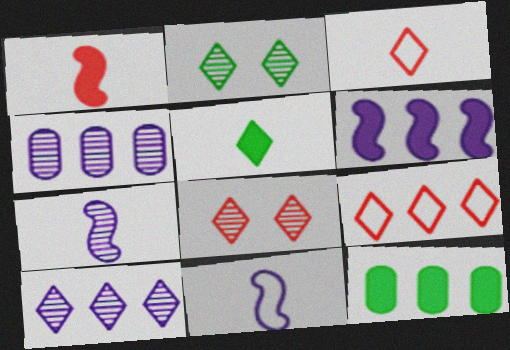[[8, 11, 12]]